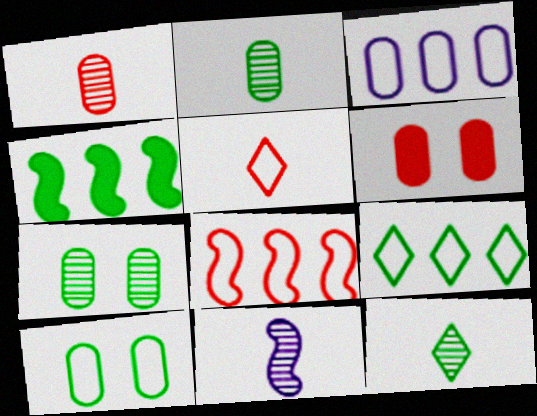[[1, 11, 12], 
[2, 3, 6], 
[3, 8, 9], 
[4, 10, 12], 
[6, 9, 11]]